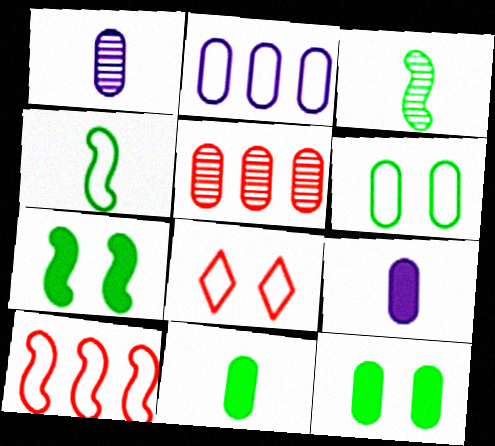[[2, 4, 8], 
[5, 6, 9]]